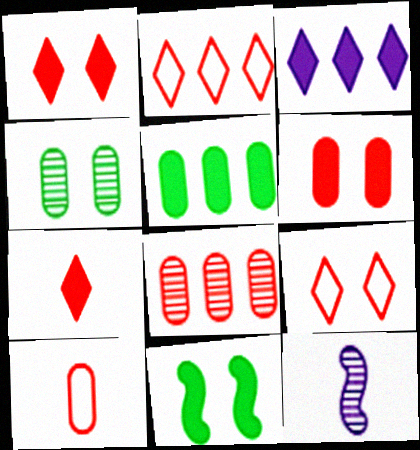[[5, 9, 12], 
[6, 8, 10]]